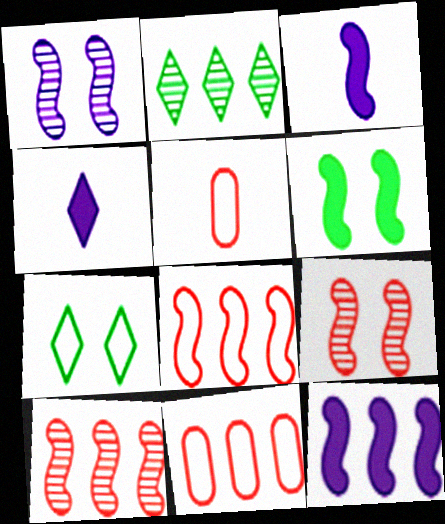[[2, 11, 12]]